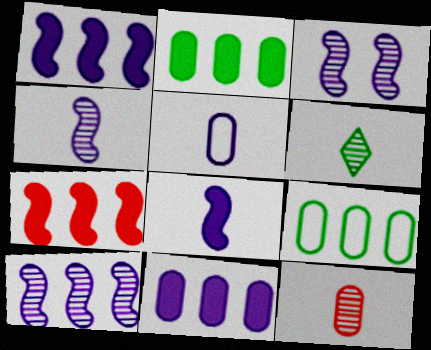[[3, 4, 10], 
[4, 6, 12]]